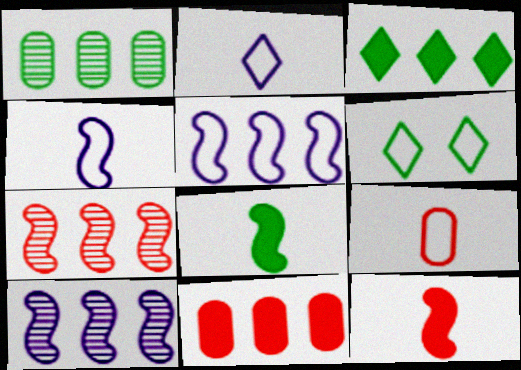[[1, 6, 8], 
[5, 6, 9]]